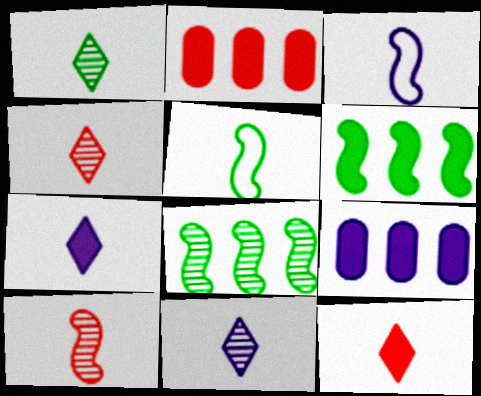[[1, 4, 11]]